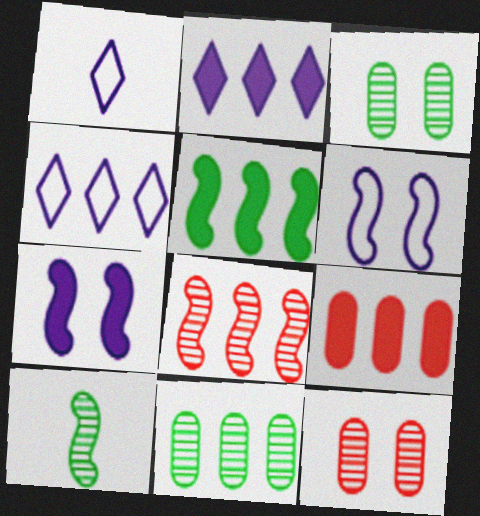[[1, 5, 12], 
[2, 5, 9]]